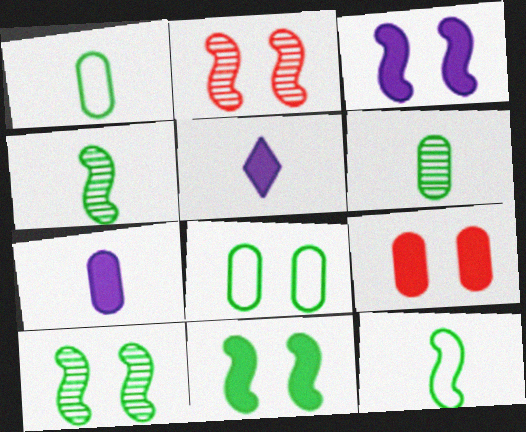[]